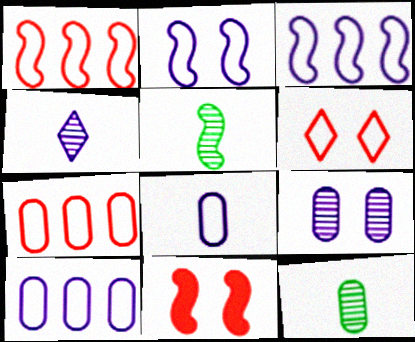[[3, 5, 11]]